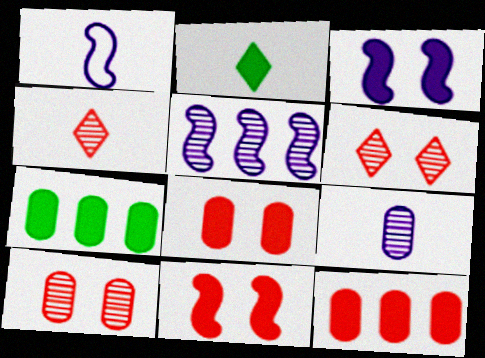[[1, 3, 5], 
[1, 6, 7], 
[2, 3, 12]]